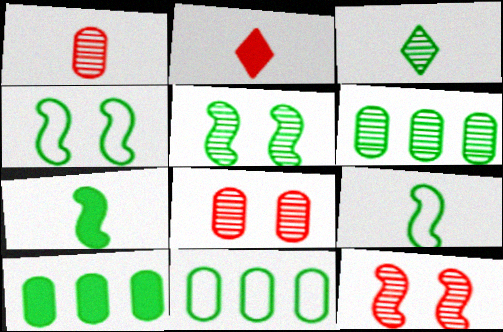[[3, 4, 10], 
[3, 5, 6], 
[6, 10, 11]]